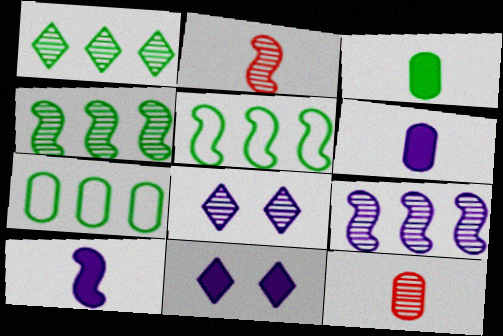[[2, 7, 11], 
[4, 8, 12], 
[5, 11, 12]]